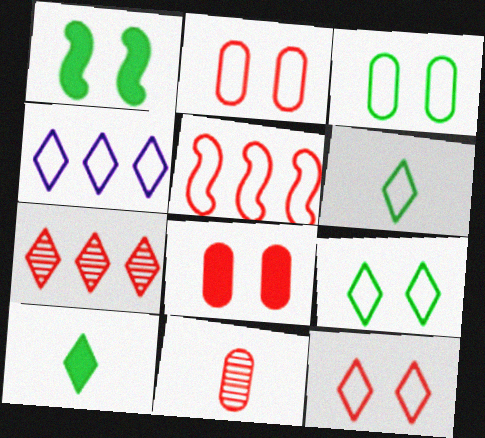[[1, 4, 11], 
[4, 6, 12]]